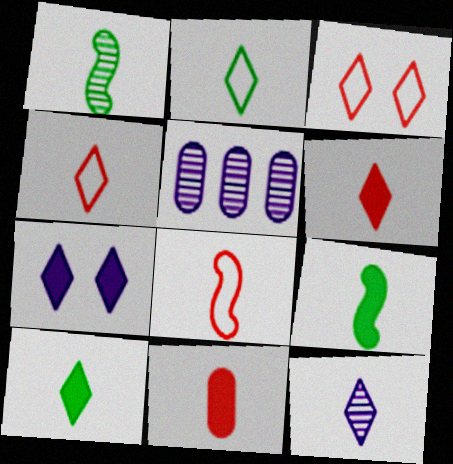[[2, 6, 12], 
[3, 5, 9], 
[4, 10, 12]]